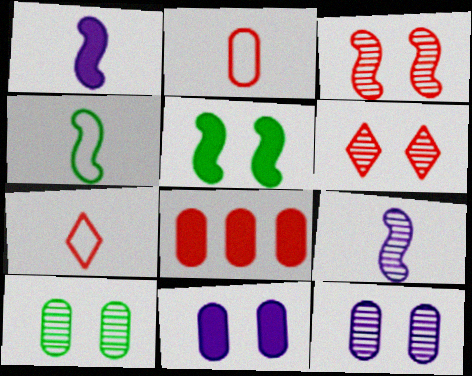[[3, 7, 8]]